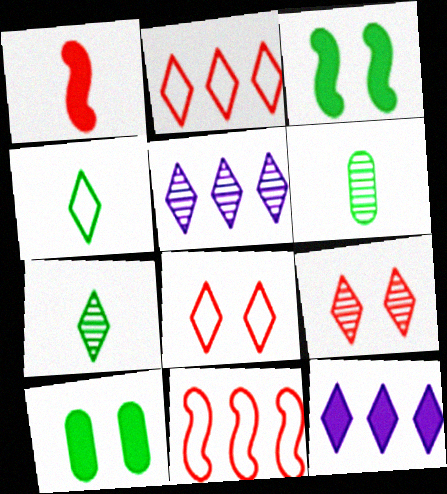[[1, 10, 12], 
[4, 9, 12], 
[5, 7, 9], 
[7, 8, 12]]